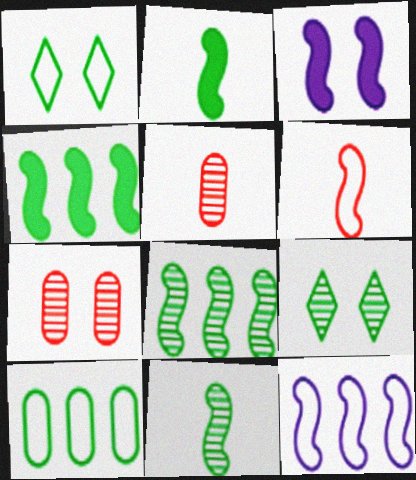[[1, 3, 7], 
[2, 9, 10], 
[3, 6, 8]]